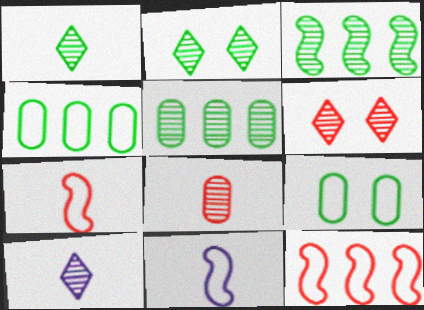[]